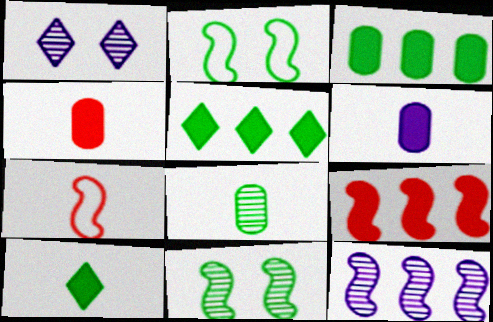[[1, 3, 7], 
[2, 5, 8]]